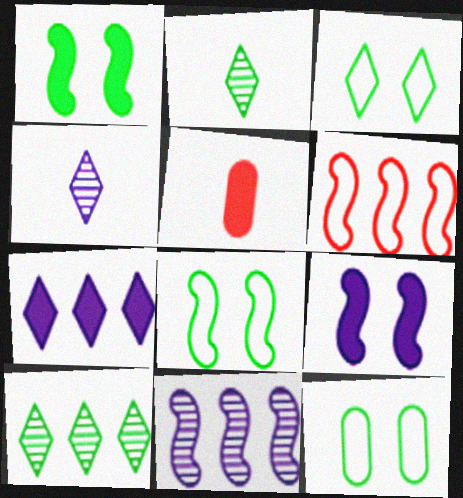[[1, 5, 7], 
[3, 5, 11], 
[3, 8, 12]]